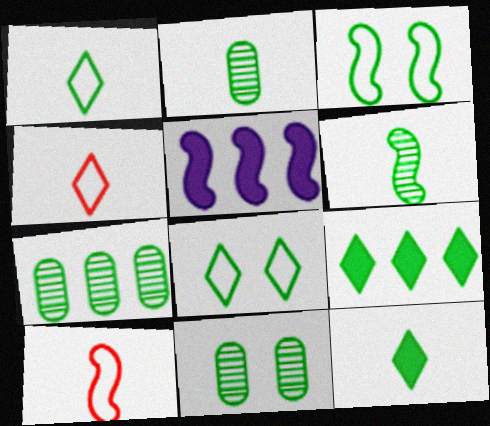[[2, 3, 9], 
[2, 7, 11], 
[3, 7, 12], 
[4, 5, 11]]